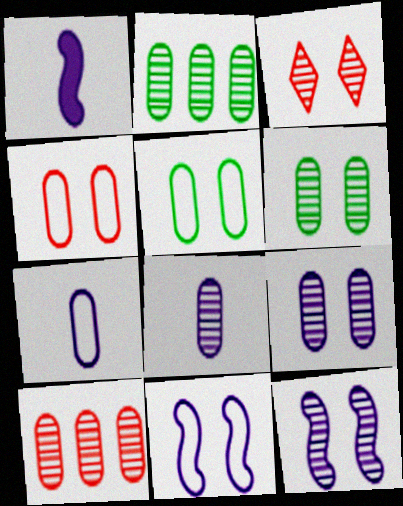[[3, 6, 12], 
[6, 8, 10]]